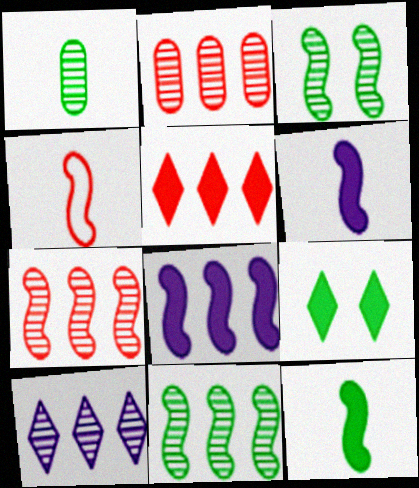[[2, 10, 11], 
[3, 4, 8]]